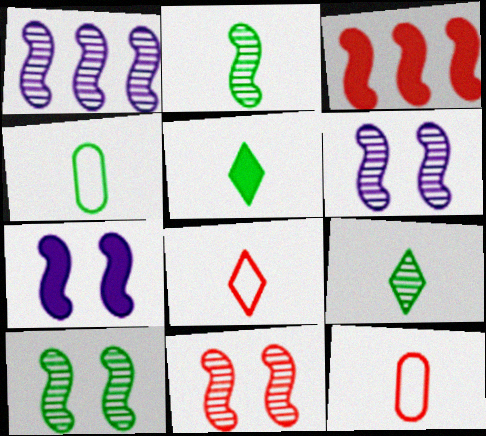[[1, 2, 11], 
[2, 4, 5], 
[6, 10, 11]]